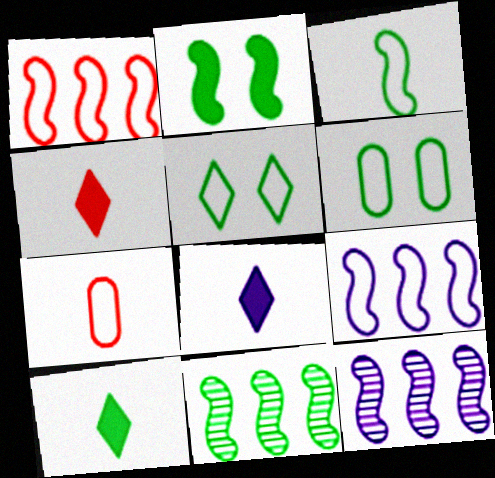[[2, 3, 11], 
[4, 6, 12], 
[4, 8, 10], 
[5, 7, 9], 
[6, 10, 11]]